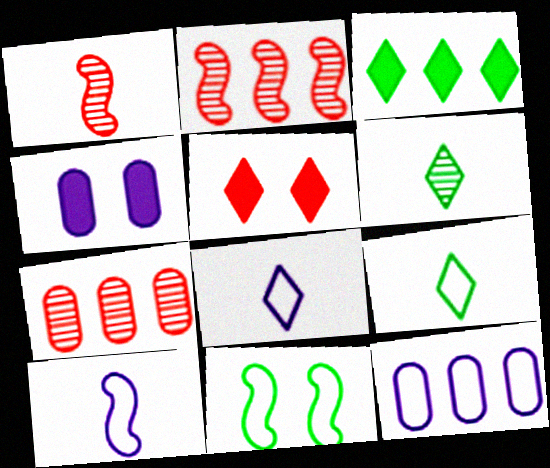[[2, 3, 12], 
[2, 4, 9]]